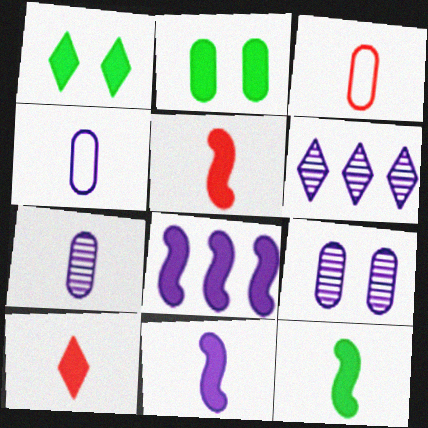[[2, 8, 10], 
[5, 11, 12]]